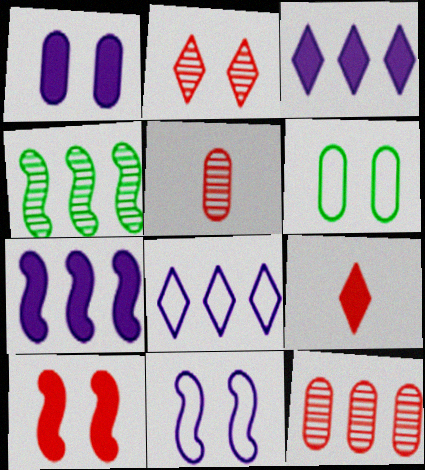[]